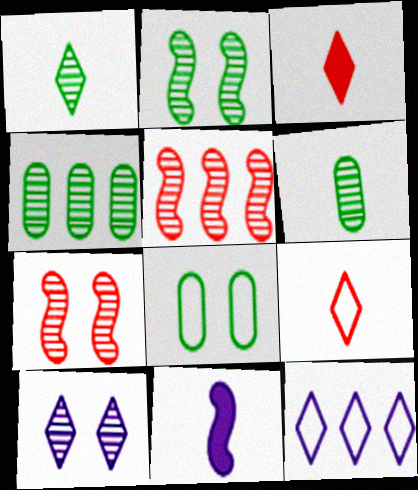[[1, 2, 4], 
[5, 6, 10], 
[6, 9, 11]]